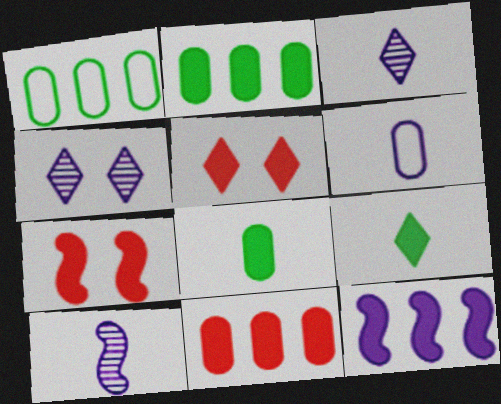[[1, 3, 7], 
[1, 5, 10], 
[4, 6, 12], 
[5, 8, 12]]